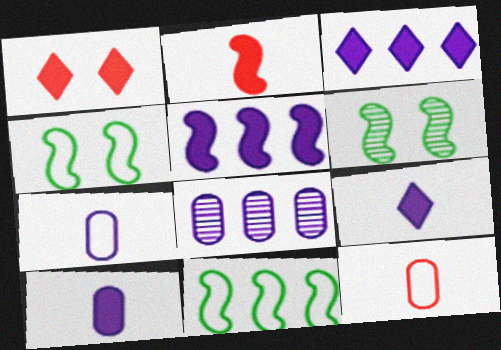[[3, 6, 12]]